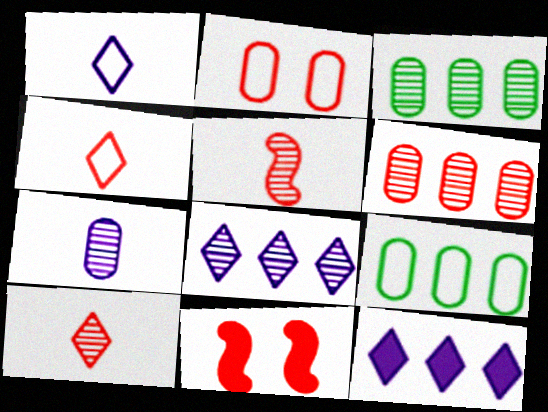[[1, 3, 11], 
[4, 6, 11]]